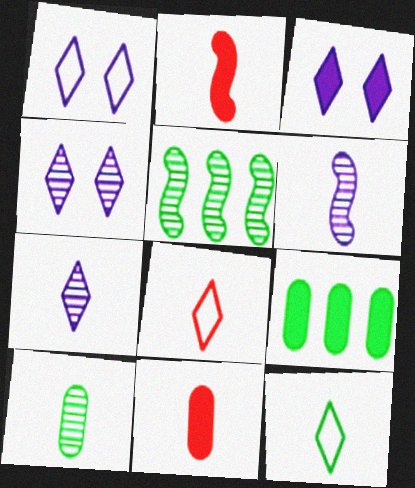[[1, 3, 4], 
[1, 5, 11], 
[2, 3, 9], 
[6, 11, 12]]